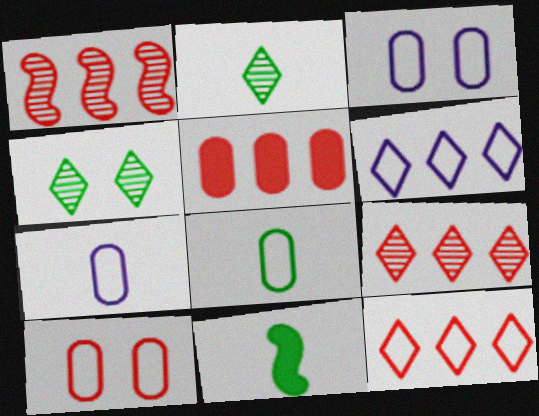[[1, 5, 12], 
[2, 8, 11], 
[3, 9, 11]]